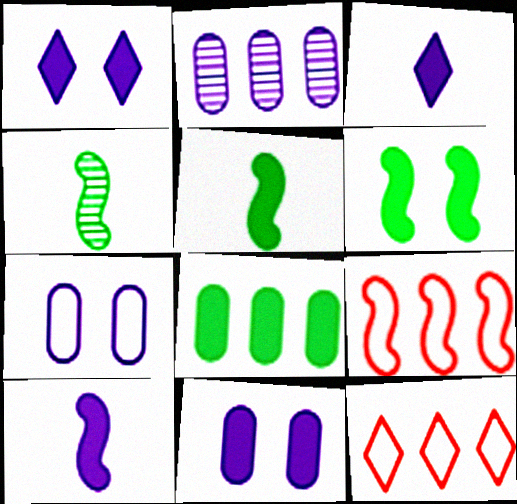[[4, 11, 12]]